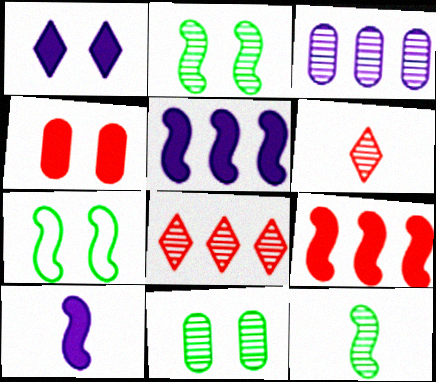[[2, 3, 6]]